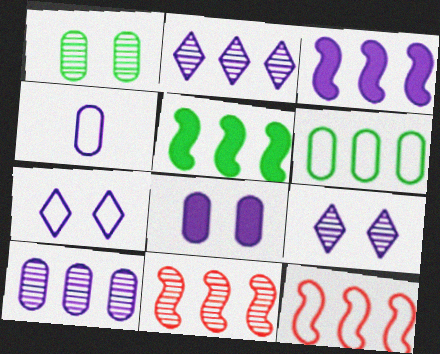[[3, 4, 9], 
[4, 8, 10]]